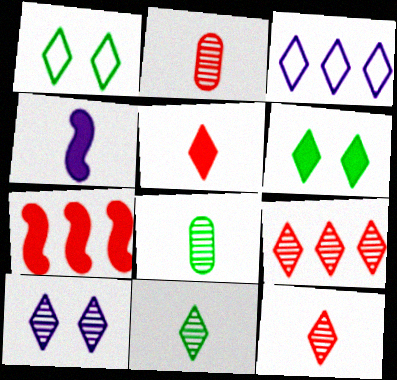[[3, 6, 12], 
[9, 10, 11]]